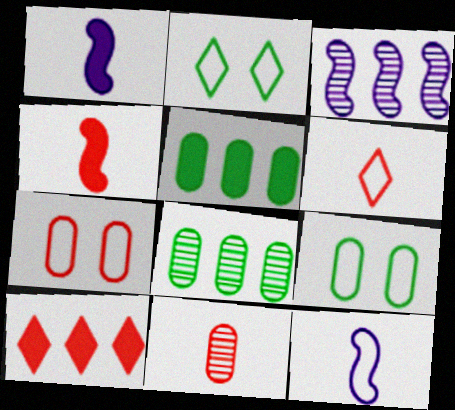[[4, 6, 11]]